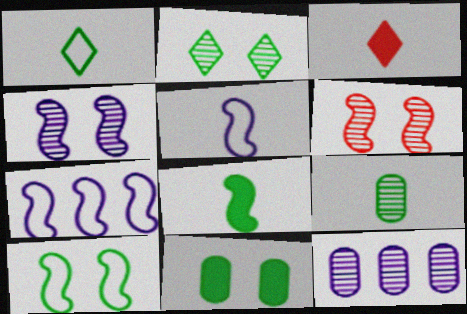[[1, 8, 9], 
[2, 10, 11], 
[3, 5, 9], 
[3, 10, 12], 
[6, 7, 8]]